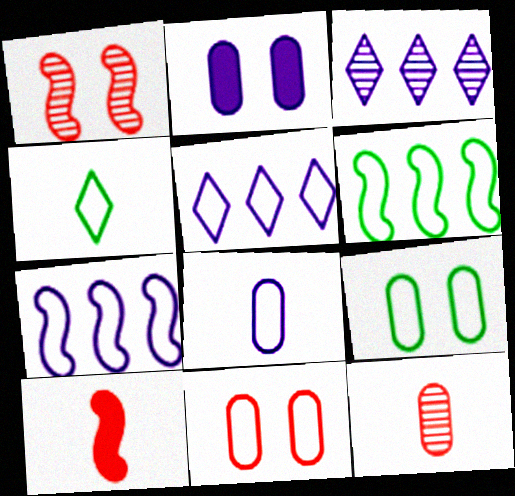[[3, 9, 10], 
[4, 6, 9], 
[4, 7, 11]]